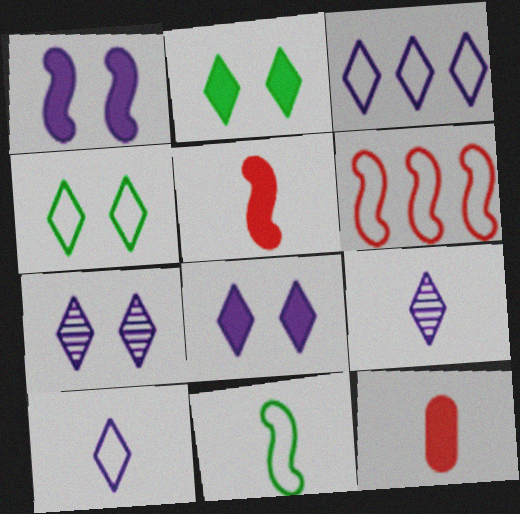[[3, 8, 9], 
[9, 11, 12]]